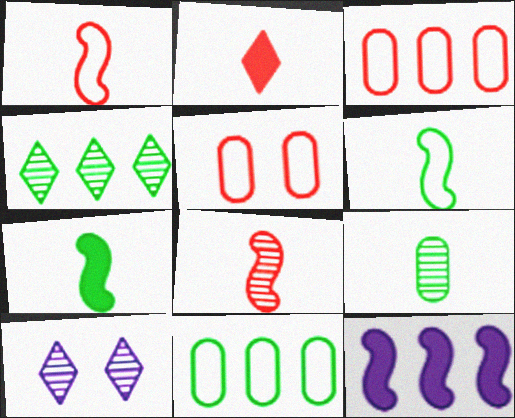[[3, 4, 12], 
[3, 7, 10]]